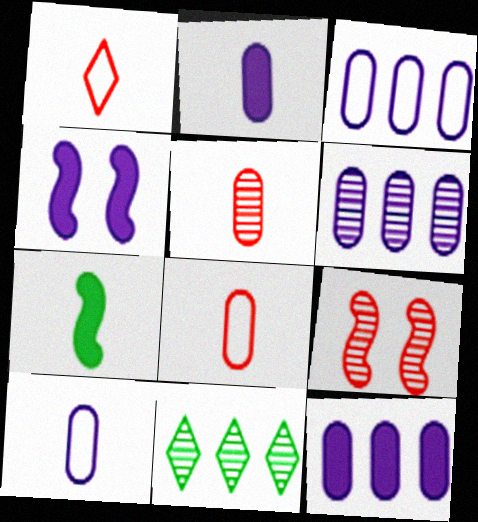[[3, 6, 12], 
[4, 8, 11]]